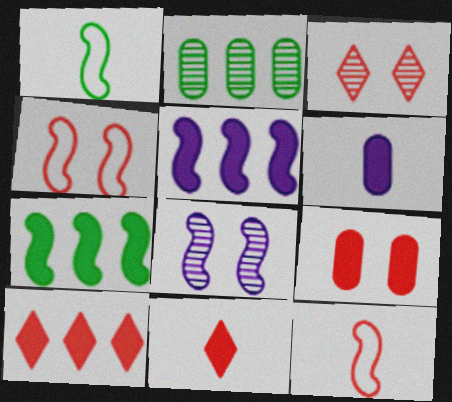[[3, 4, 9], 
[7, 8, 12]]